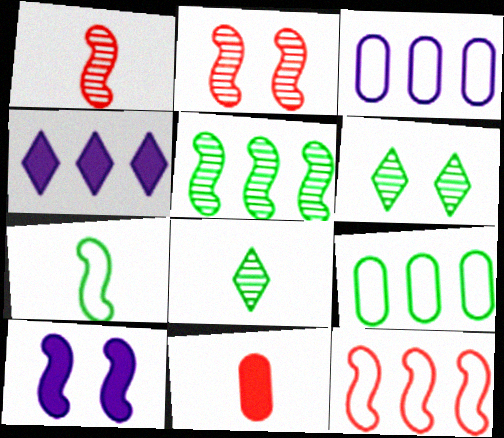[]